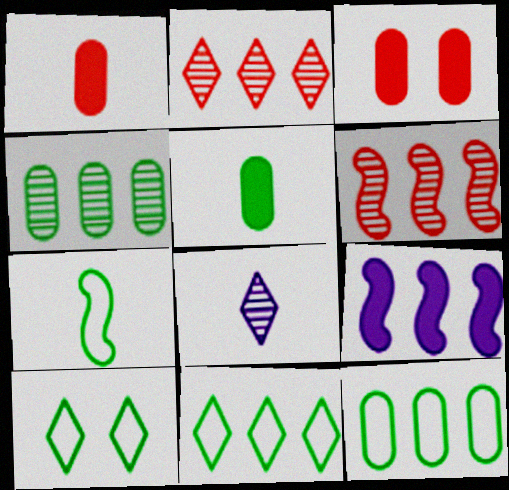[[1, 7, 8], 
[2, 9, 12], 
[7, 10, 12]]